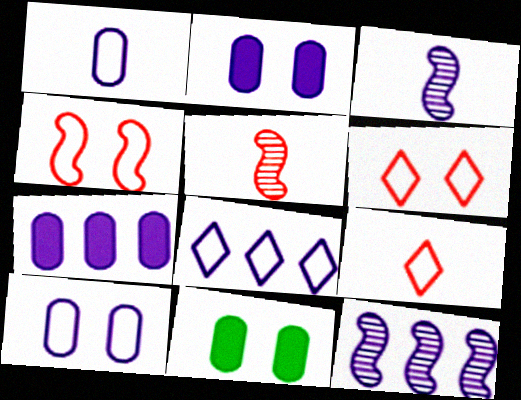[[2, 3, 8], 
[5, 8, 11], 
[7, 8, 12], 
[9, 11, 12]]